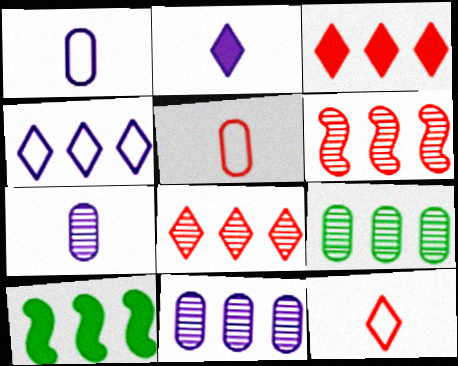[]